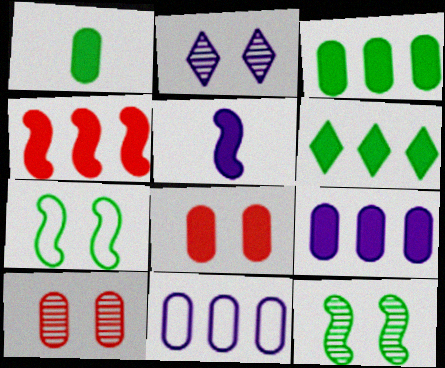[[1, 8, 9], 
[1, 10, 11], 
[2, 5, 11], 
[2, 7, 8], 
[2, 10, 12], 
[4, 6, 9], 
[5, 6, 8]]